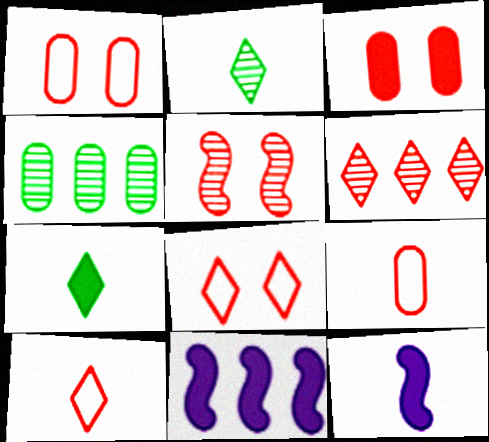[[1, 2, 11], 
[2, 9, 12], 
[3, 5, 8], 
[3, 7, 11], 
[4, 8, 12]]